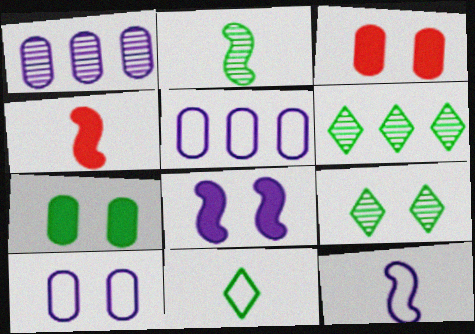[[2, 4, 12], 
[3, 6, 12], 
[4, 5, 9], 
[4, 6, 10]]